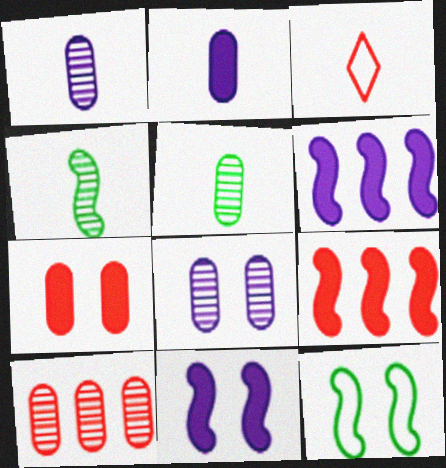[[2, 3, 4], 
[5, 8, 10]]